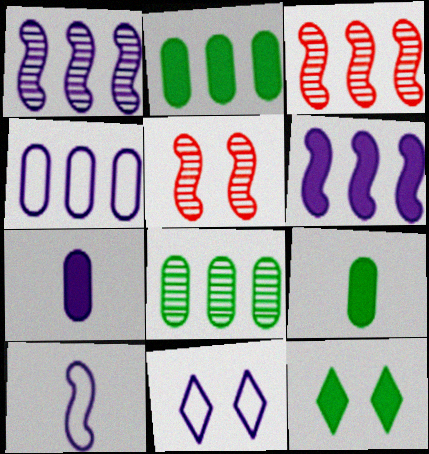[[1, 7, 11], 
[3, 9, 11], 
[4, 10, 11]]